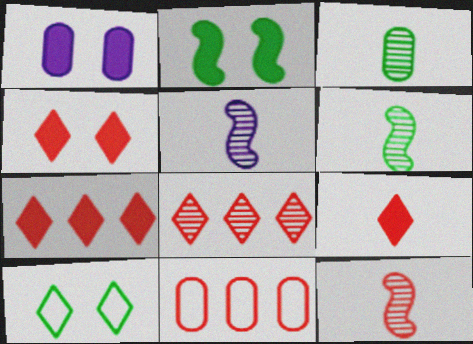[[1, 2, 4], 
[1, 3, 11], 
[4, 7, 9], 
[4, 11, 12], 
[5, 6, 12]]